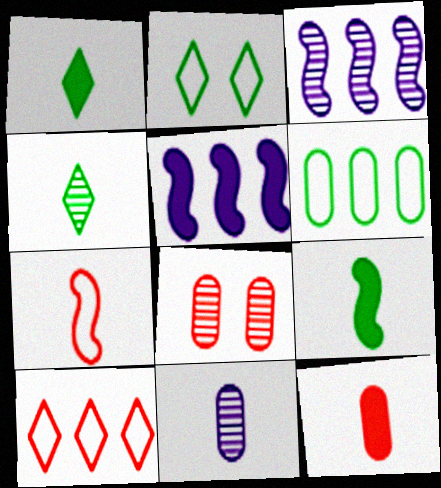[[1, 7, 11], 
[2, 3, 12], 
[3, 4, 8]]